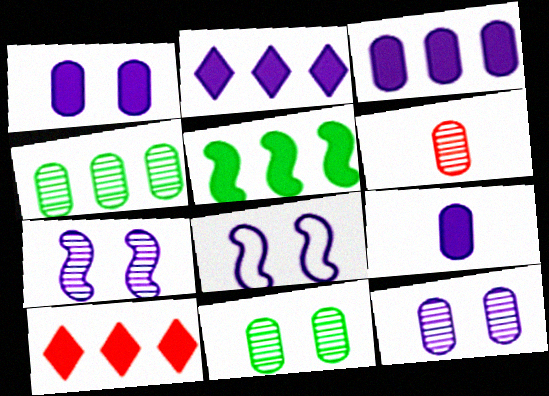[[1, 3, 9], 
[3, 5, 10], 
[4, 6, 12]]